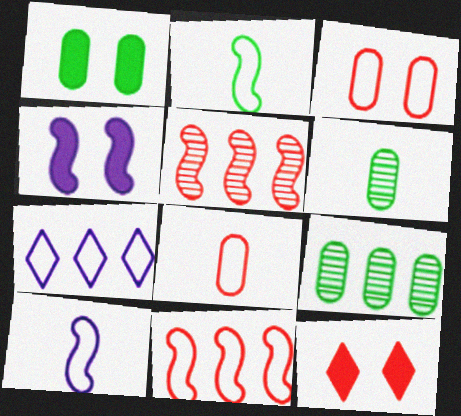[[1, 4, 12], 
[2, 3, 7], 
[2, 4, 5], 
[5, 8, 12], 
[9, 10, 12]]